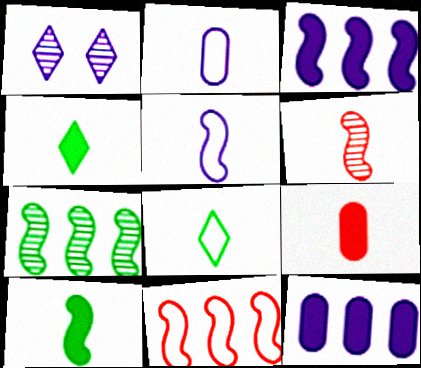[[1, 2, 3], 
[1, 5, 12], 
[2, 4, 6], 
[3, 7, 11], 
[5, 6, 10]]